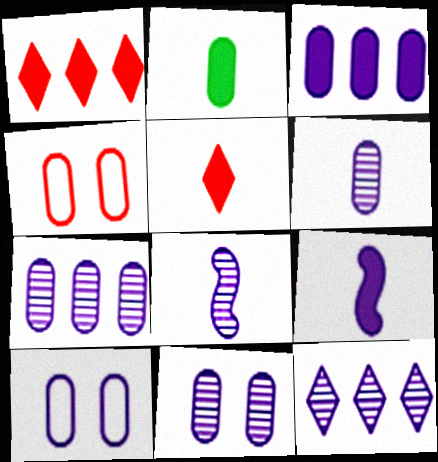[[2, 4, 7], 
[2, 5, 9], 
[3, 6, 10], 
[6, 7, 11], 
[8, 11, 12], 
[9, 10, 12]]